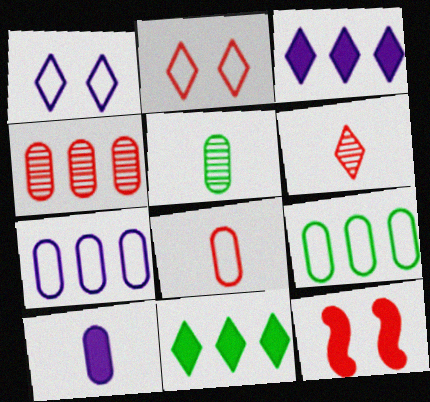[[1, 6, 11], 
[5, 8, 10], 
[10, 11, 12]]